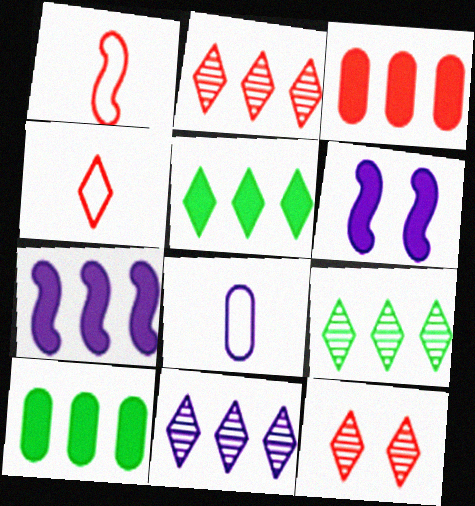[[1, 3, 12], 
[2, 9, 11], 
[3, 5, 7], 
[6, 8, 11]]